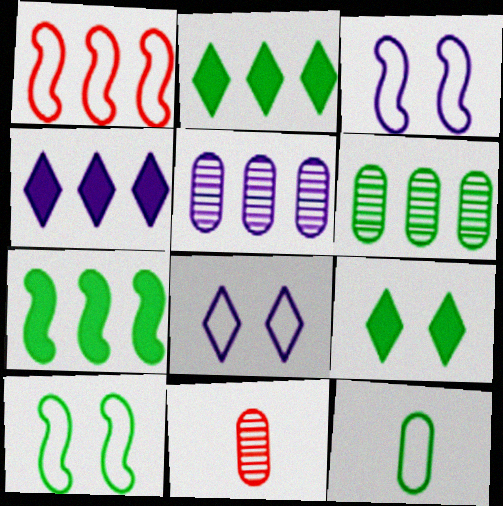[[1, 2, 5], 
[1, 4, 6], 
[1, 8, 12], 
[2, 3, 11], 
[4, 10, 11], 
[7, 8, 11]]